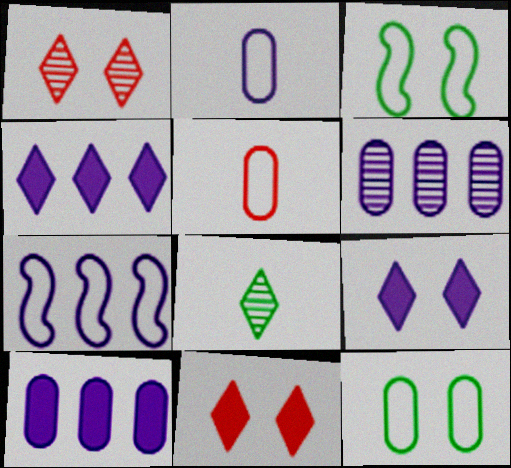[[4, 6, 7]]